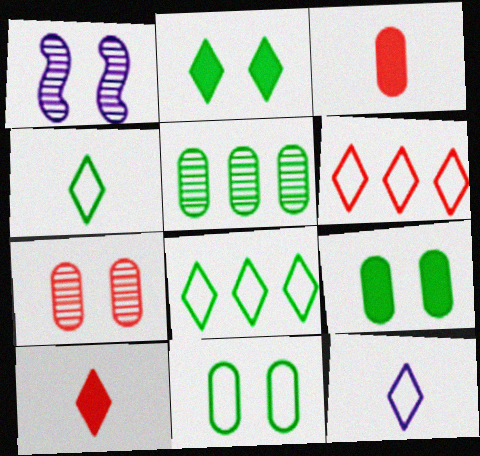[[1, 3, 8]]